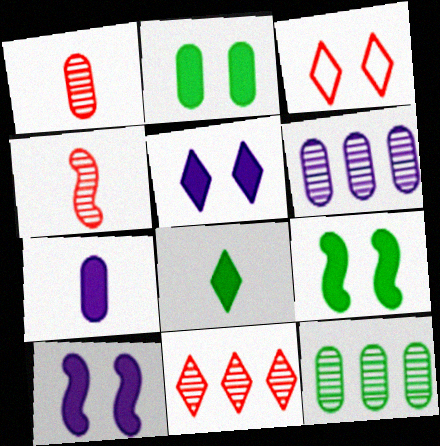[]